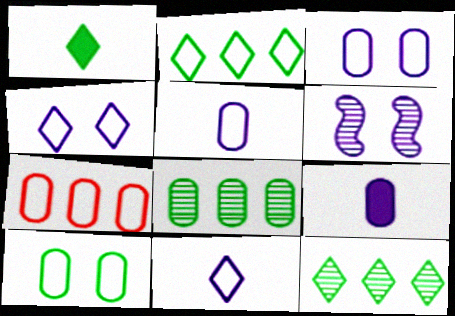[[1, 6, 7], 
[5, 7, 10]]